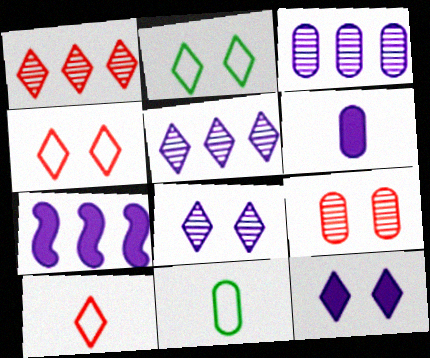[[6, 7, 12]]